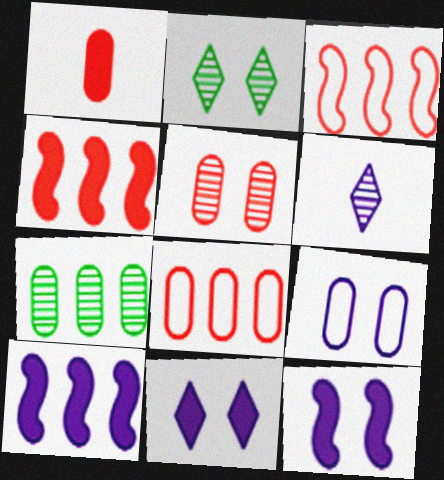[[1, 5, 8], 
[1, 7, 9], 
[6, 9, 10]]